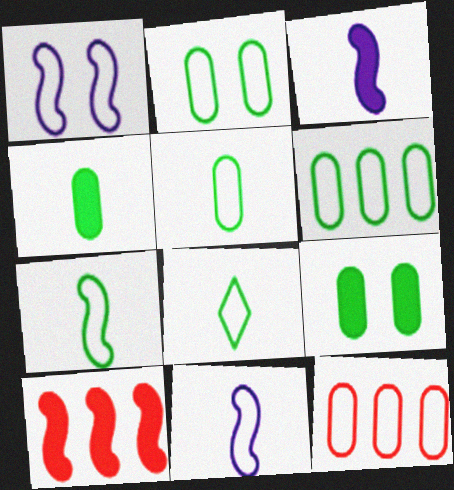[[1, 8, 12], 
[2, 5, 6], 
[5, 7, 8]]